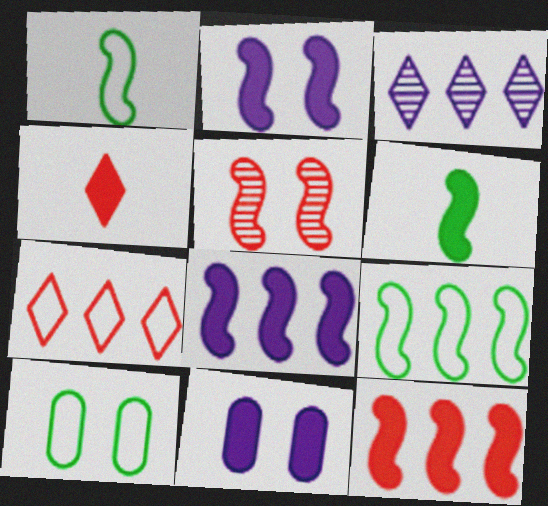[[1, 5, 8], 
[2, 6, 12]]